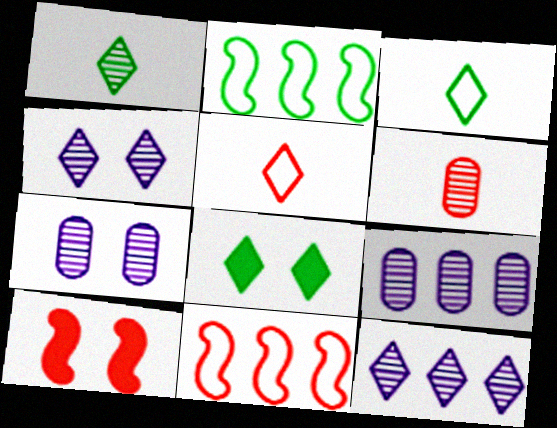[[3, 9, 10], 
[5, 8, 12]]